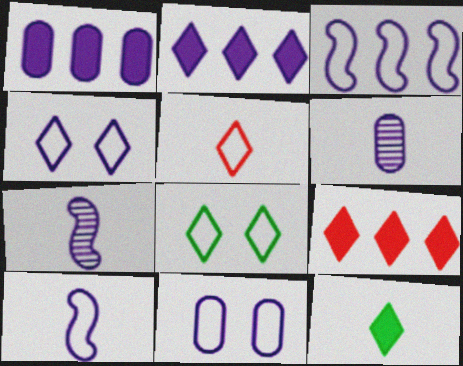[[1, 4, 7], 
[1, 6, 11], 
[2, 7, 11]]